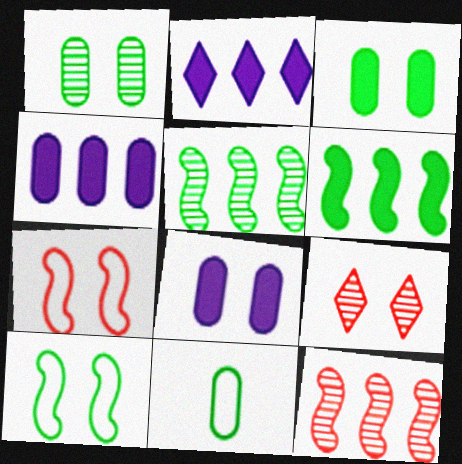[[8, 9, 10]]